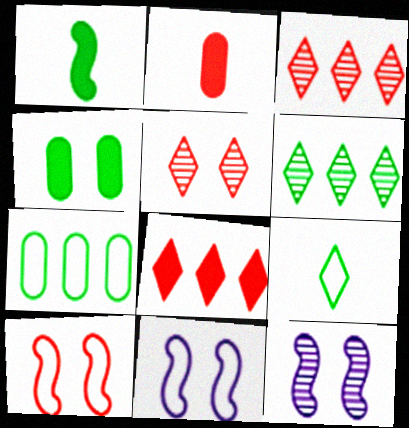[[2, 3, 10], 
[2, 6, 11], 
[4, 5, 11]]